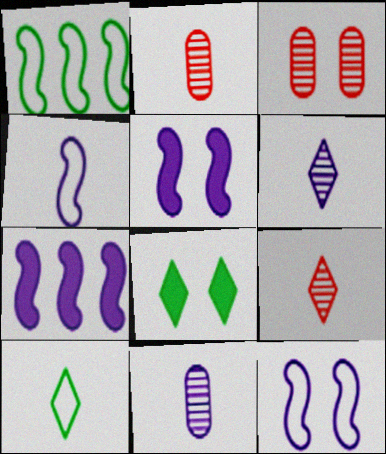[[3, 7, 10], 
[3, 8, 12]]